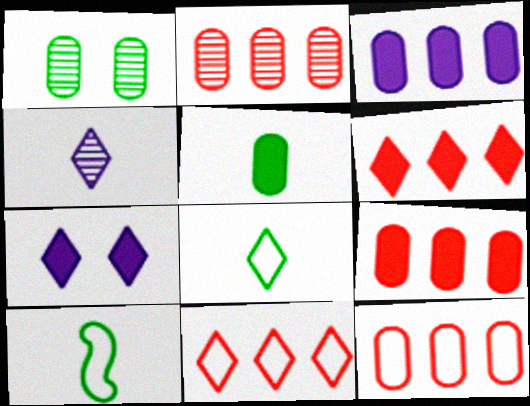[[2, 7, 10], 
[2, 9, 12]]